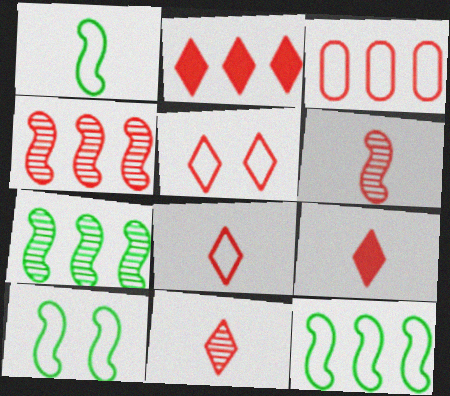[[1, 10, 12], 
[2, 3, 4], 
[2, 5, 11], 
[8, 9, 11]]